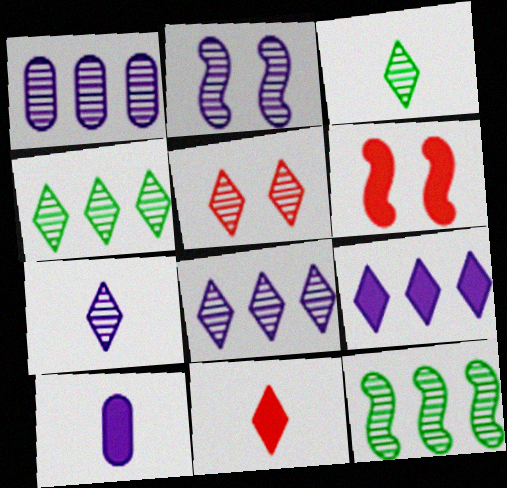[[1, 2, 7], 
[3, 5, 8], 
[4, 5, 7]]